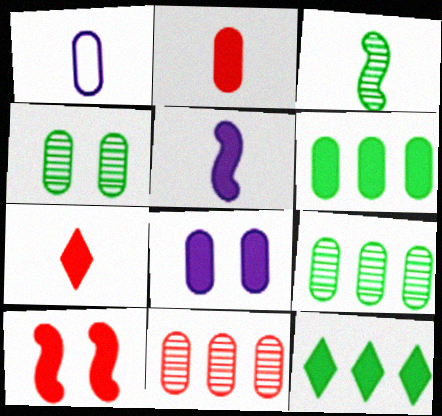[[1, 3, 7], 
[2, 6, 8]]